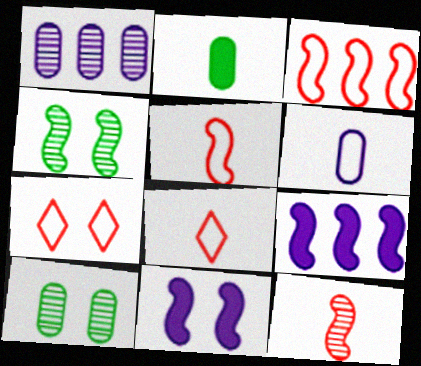[[4, 5, 9], 
[7, 10, 11], 
[8, 9, 10]]